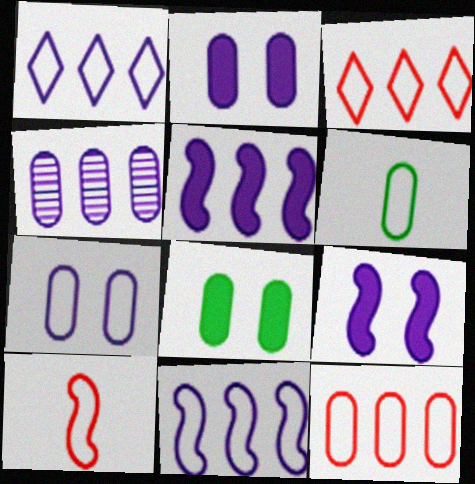[[1, 4, 5], 
[6, 7, 12]]